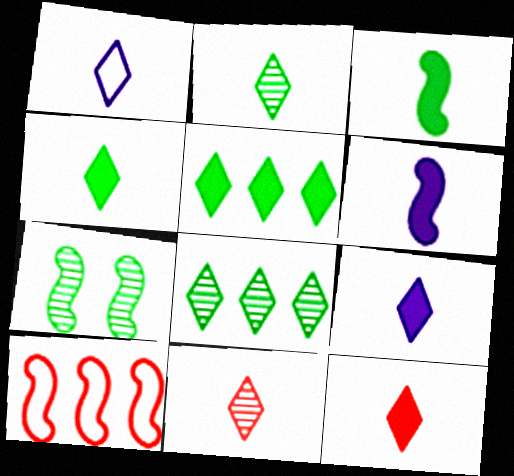[[1, 2, 12], 
[1, 4, 11], 
[4, 9, 12], 
[6, 7, 10]]